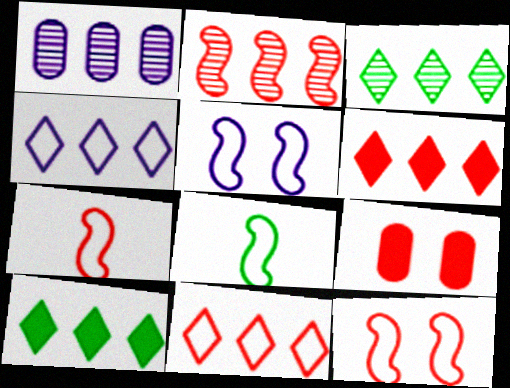[[1, 2, 3], 
[3, 4, 6]]